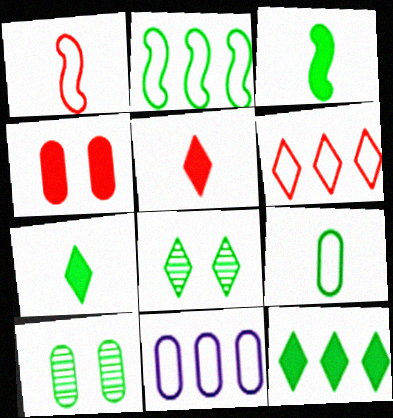[[2, 6, 11], 
[2, 7, 10]]